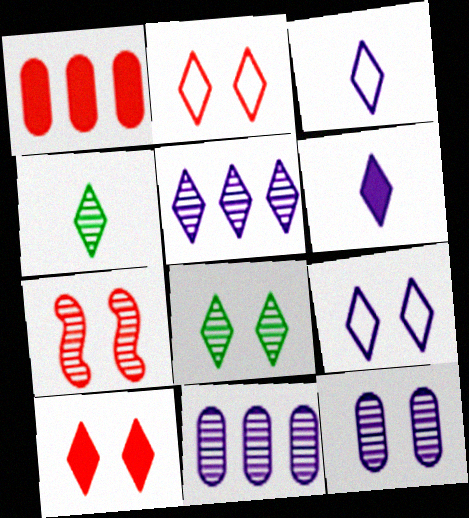[[4, 7, 11], 
[5, 6, 9], 
[7, 8, 12], 
[8, 9, 10]]